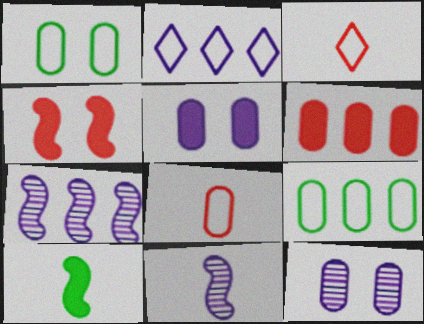[[2, 5, 11]]